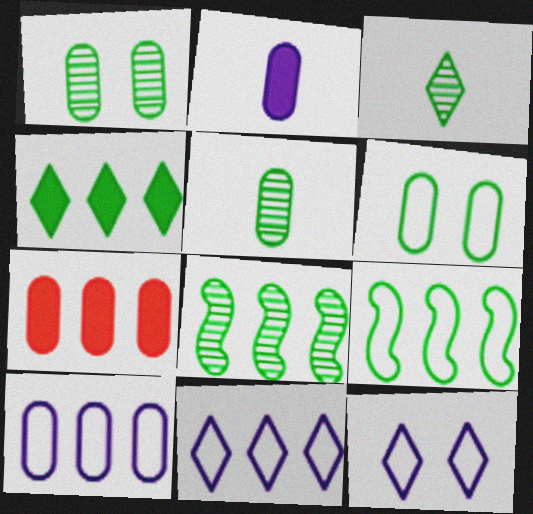[[1, 3, 8], 
[7, 8, 11]]